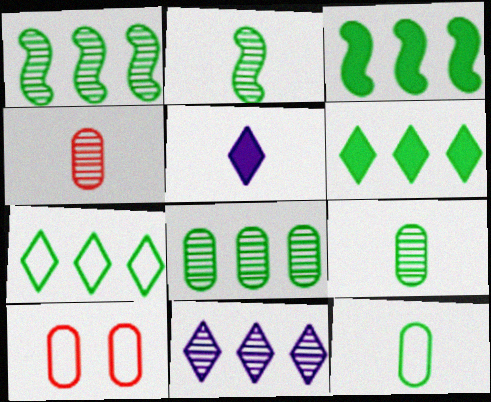[[1, 5, 10], 
[3, 7, 8]]